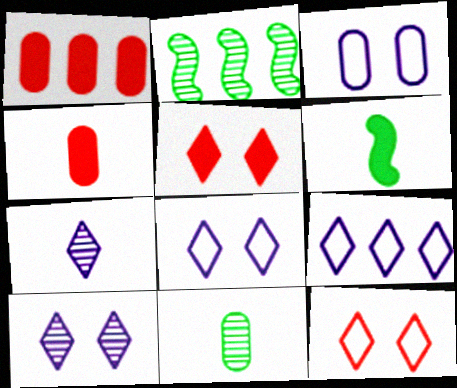[[1, 2, 9], 
[1, 3, 11], 
[2, 4, 8]]